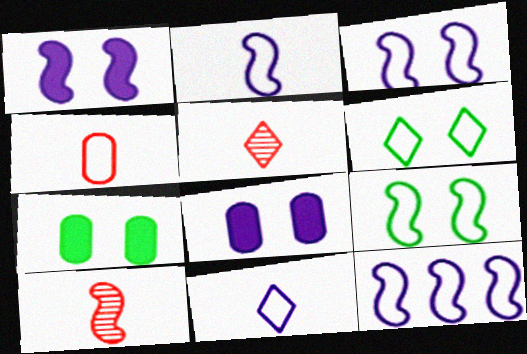[[2, 3, 12], 
[4, 6, 12], 
[5, 7, 12]]